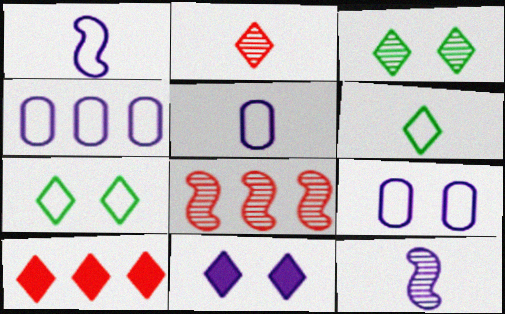[[4, 5, 9], 
[4, 11, 12]]